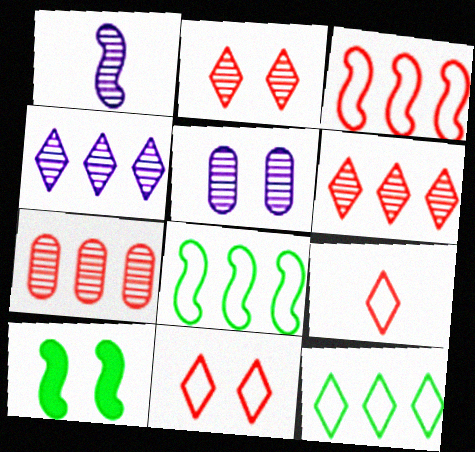[[1, 3, 10], 
[1, 4, 5], 
[5, 10, 11]]